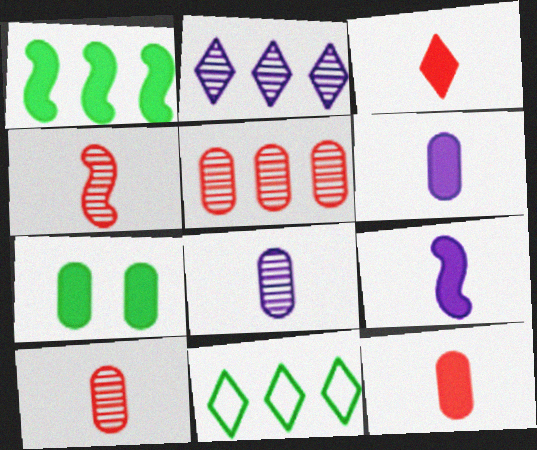[]